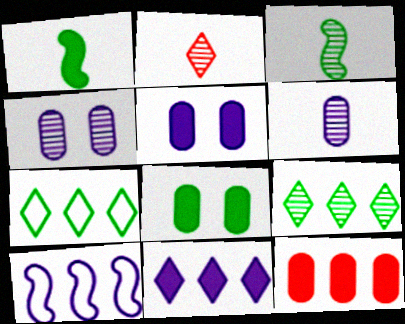[[2, 3, 6], 
[2, 8, 10], 
[3, 7, 8], 
[9, 10, 12]]